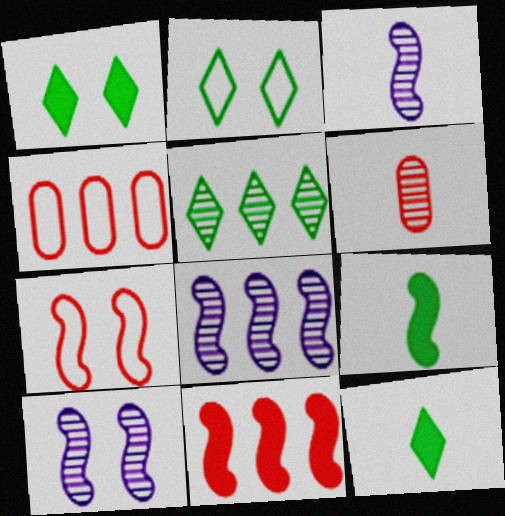[[1, 3, 4], 
[2, 5, 12], 
[3, 8, 10], 
[4, 10, 12], 
[5, 6, 10], 
[7, 8, 9]]